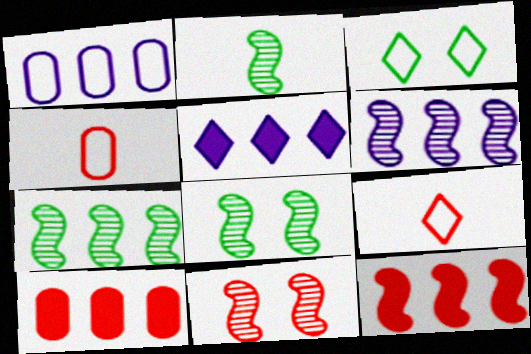[[1, 5, 6], 
[2, 6, 11], 
[2, 7, 8], 
[4, 5, 8], 
[9, 10, 11]]